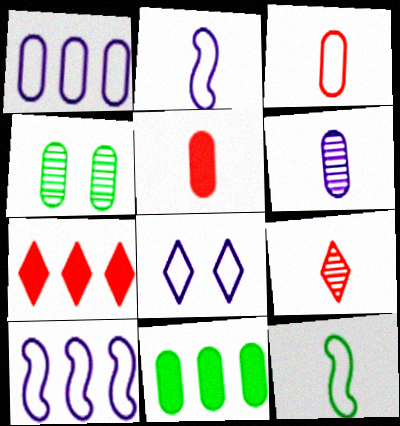[[1, 2, 8], 
[1, 4, 5], 
[2, 4, 7]]